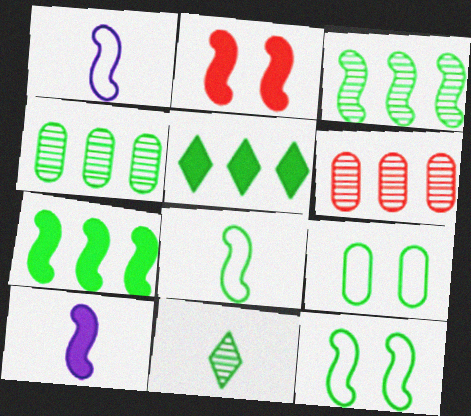[[1, 2, 3], 
[2, 7, 10], 
[7, 9, 11]]